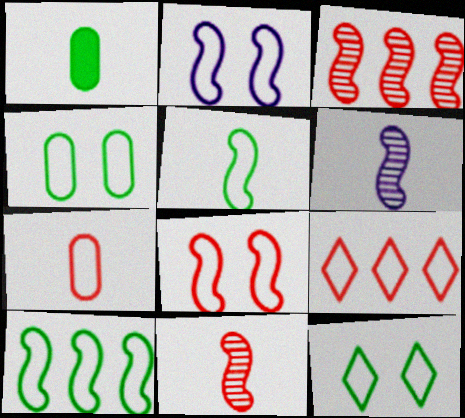[[7, 8, 9]]